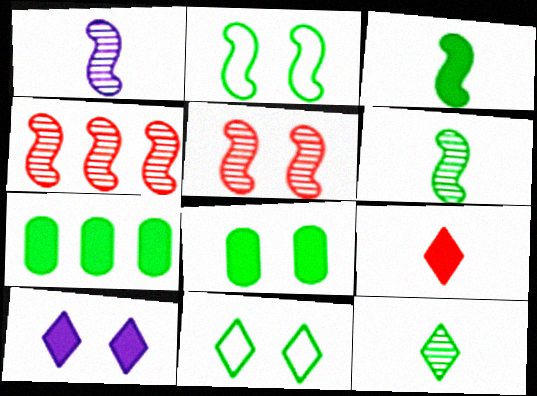[[2, 7, 12], 
[6, 7, 11]]